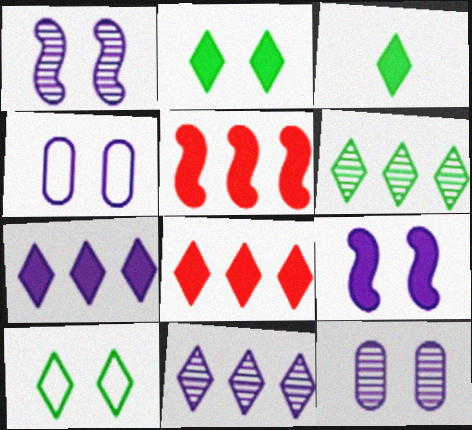[[3, 6, 10]]